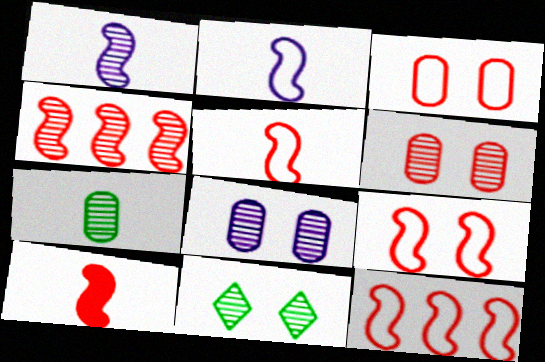[[4, 9, 10], 
[5, 9, 12]]